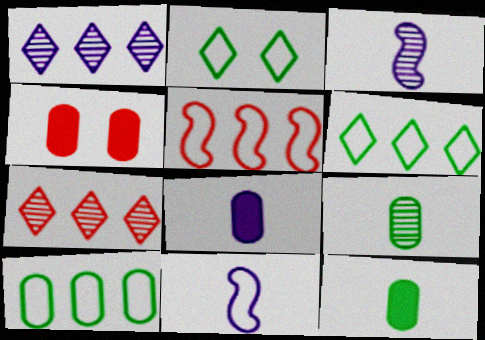[[3, 4, 6]]